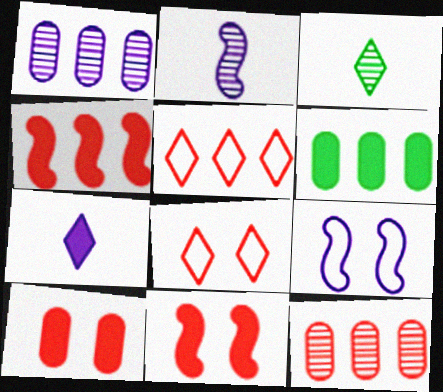[[1, 7, 9], 
[2, 6, 8], 
[4, 5, 12], 
[6, 7, 11]]